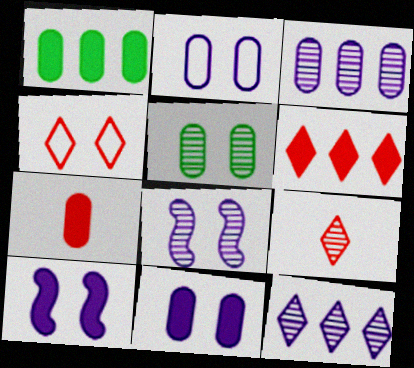[[1, 7, 11], 
[4, 5, 10], 
[4, 6, 9]]